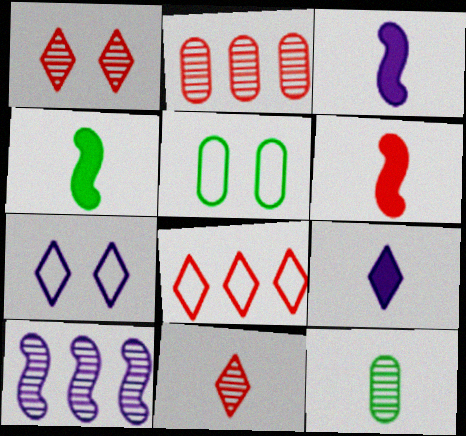[[1, 10, 12], 
[2, 4, 7], 
[3, 4, 6]]